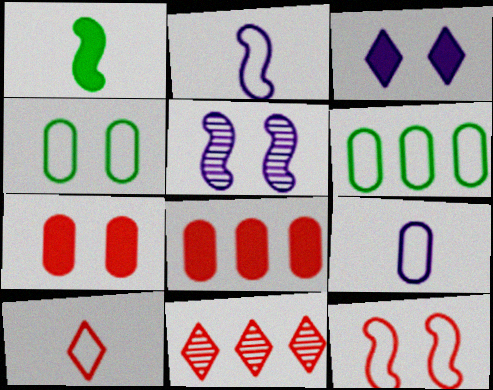[[1, 3, 8]]